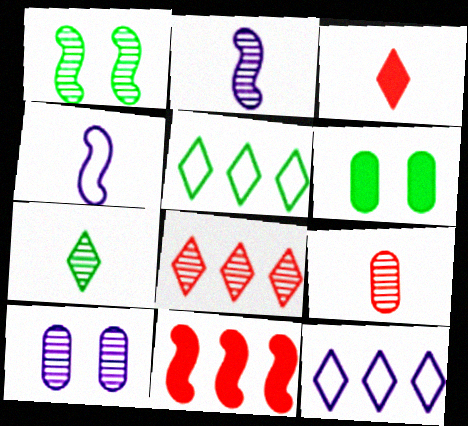[[1, 4, 11], 
[2, 7, 9], 
[4, 6, 8]]